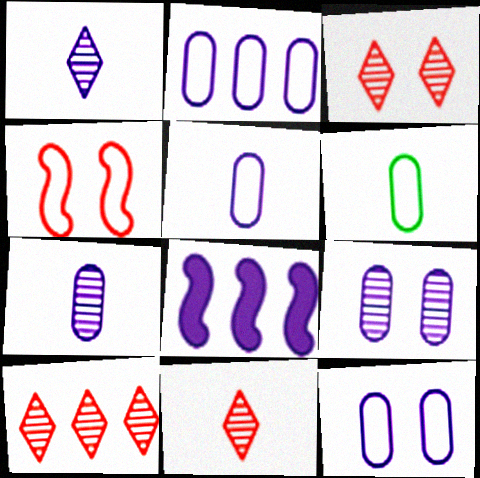[[1, 8, 12], 
[2, 5, 12], 
[3, 6, 8], 
[3, 10, 11]]